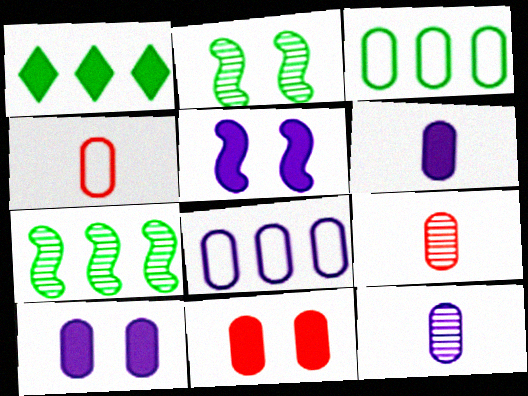[[1, 3, 7], 
[3, 9, 10], 
[3, 11, 12], 
[8, 10, 12]]